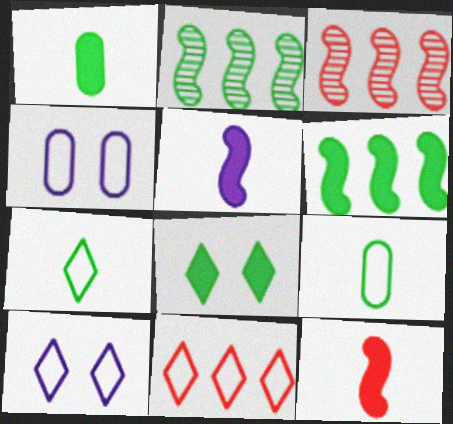[[1, 3, 10], 
[1, 6, 8], 
[2, 8, 9], 
[7, 10, 11]]